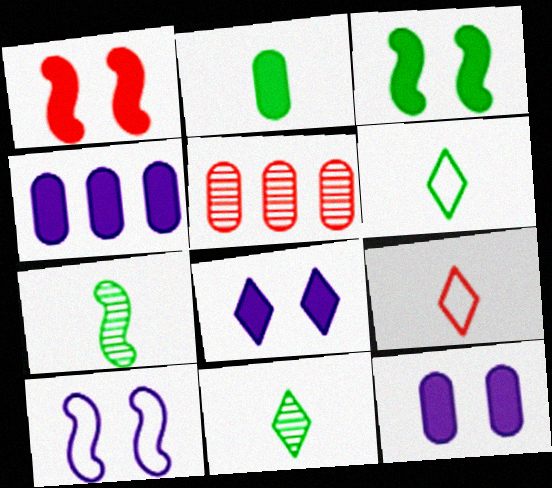[[1, 5, 9], 
[2, 6, 7]]